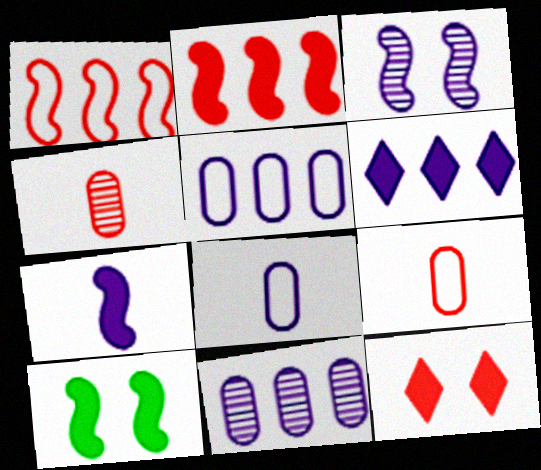[[1, 4, 12], 
[2, 7, 10], 
[3, 6, 8]]